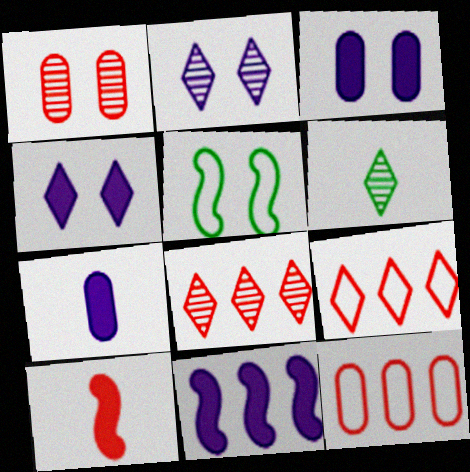[[1, 4, 5], 
[1, 9, 10], 
[2, 6, 8], 
[4, 6, 9], 
[4, 7, 11], 
[5, 7, 8]]